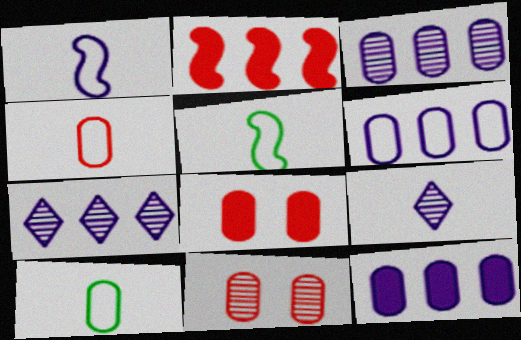[[3, 6, 12], 
[3, 8, 10], 
[5, 7, 8], 
[10, 11, 12]]